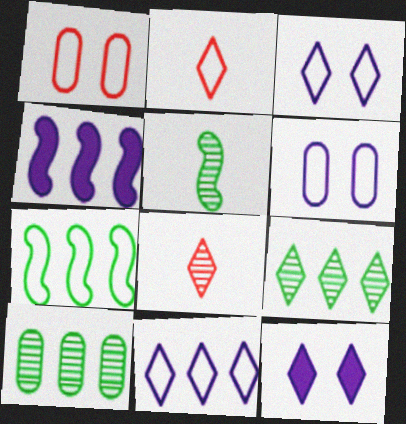[[2, 6, 7], 
[2, 9, 12]]